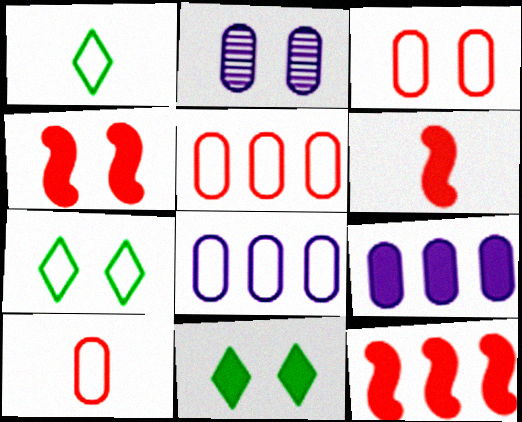[[1, 2, 12], 
[2, 4, 7], 
[3, 5, 10], 
[4, 6, 12], 
[6, 9, 11]]